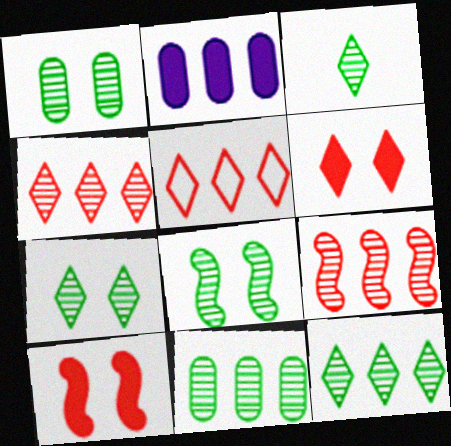[[1, 7, 8], 
[3, 7, 12], 
[3, 8, 11]]